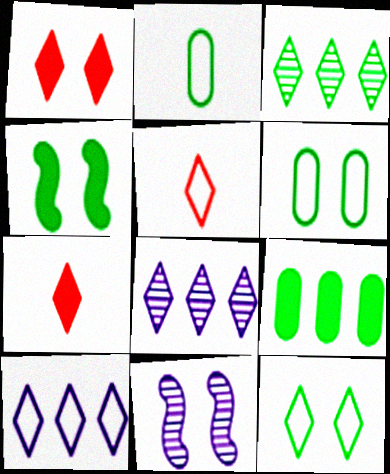[[1, 6, 11], 
[2, 3, 4], 
[5, 9, 11], 
[5, 10, 12], 
[7, 8, 12]]